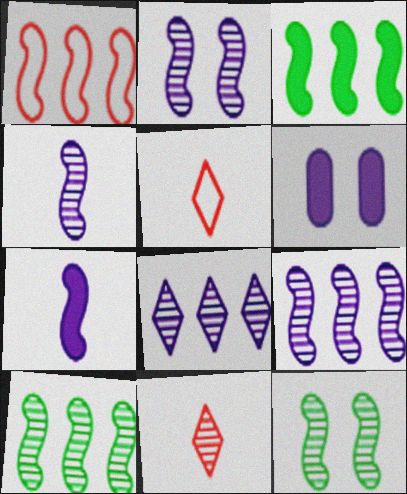[[1, 3, 9], 
[1, 7, 12], 
[2, 4, 9], 
[5, 6, 10]]